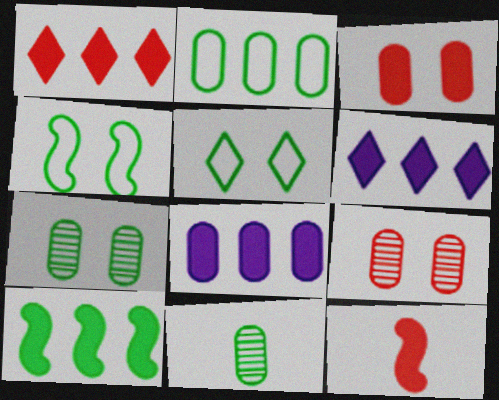[[1, 3, 12], 
[1, 8, 10], 
[5, 10, 11]]